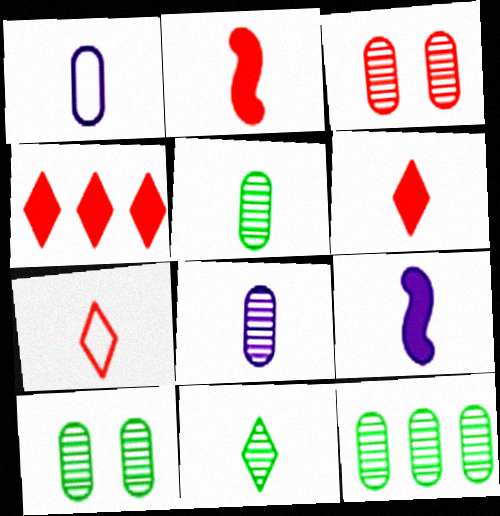[[1, 2, 11], 
[3, 8, 12], 
[5, 7, 9], 
[5, 10, 12]]